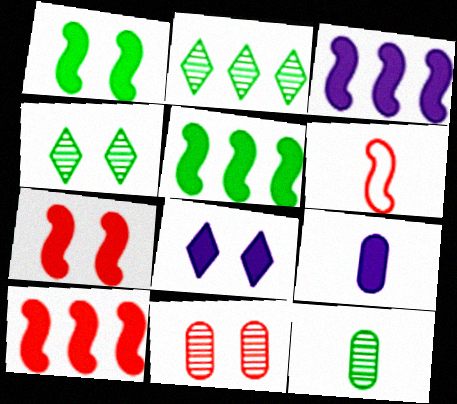[[3, 5, 10], 
[3, 8, 9]]